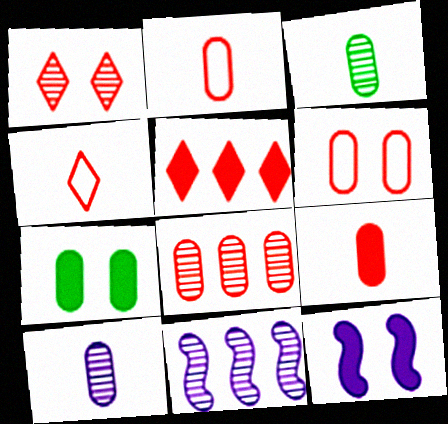[[1, 3, 11], 
[1, 4, 5], 
[4, 7, 11], 
[6, 8, 9]]